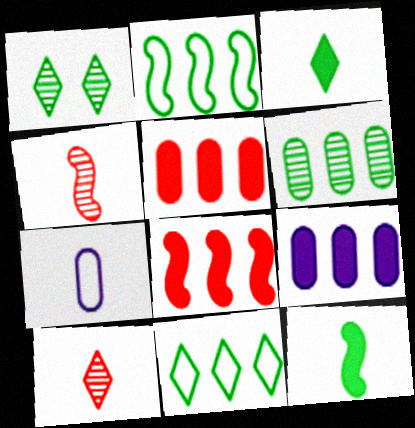[[1, 3, 11], 
[1, 7, 8], 
[3, 4, 7], 
[7, 10, 12]]